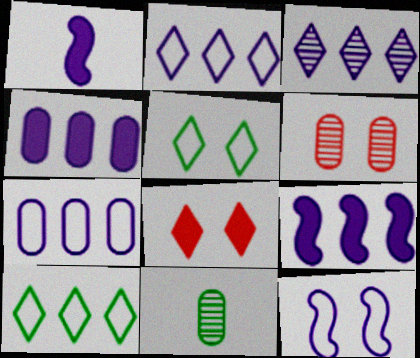[[1, 6, 10], 
[3, 7, 9]]